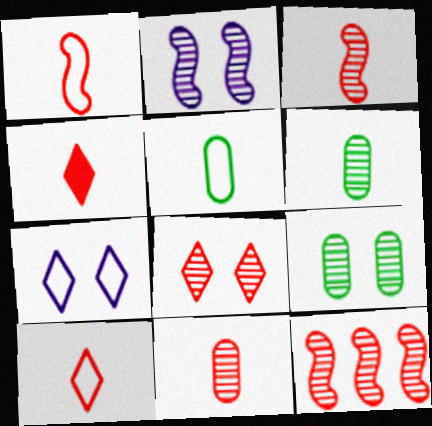[[1, 4, 11], 
[2, 8, 9], 
[8, 11, 12]]